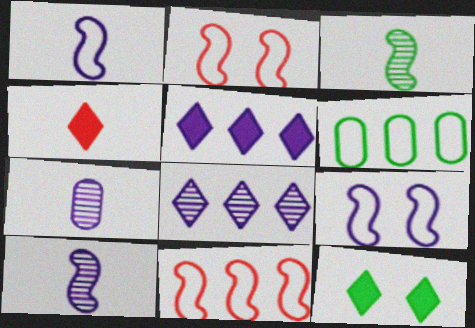[[3, 6, 12], 
[4, 5, 12], 
[5, 7, 9], 
[7, 11, 12]]